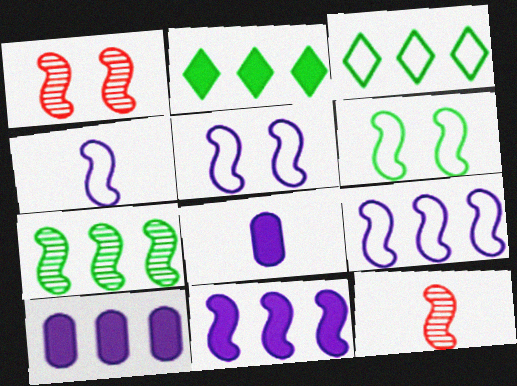[[1, 3, 8], 
[4, 5, 9], 
[6, 11, 12]]